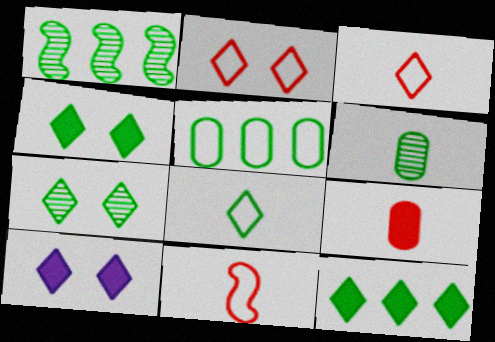[[1, 5, 12], 
[1, 6, 7], 
[2, 7, 10], 
[7, 8, 12]]